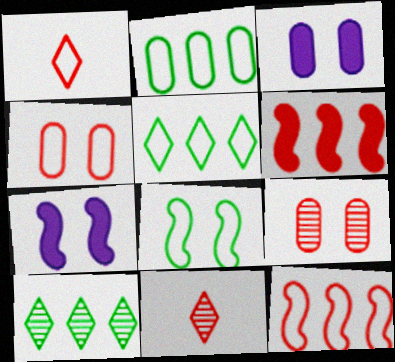[[1, 4, 12], 
[1, 6, 9], 
[2, 7, 11], 
[4, 6, 11]]